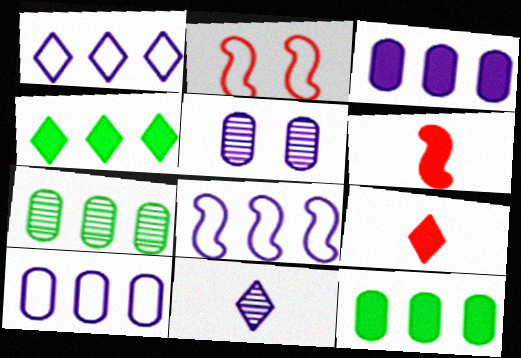[[1, 8, 10], 
[2, 11, 12]]